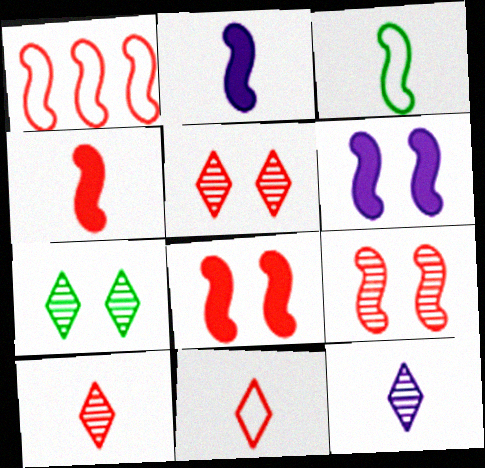[[1, 4, 9]]